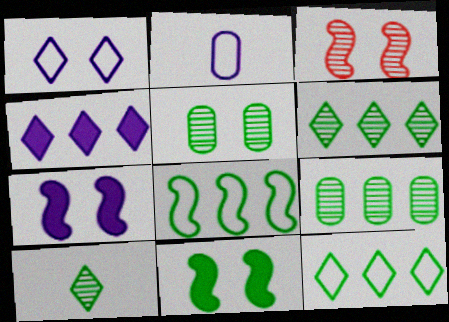[]